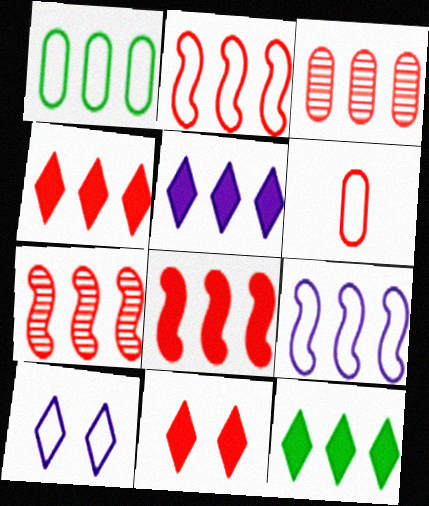[[1, 5, 7], 
[2, 3, 4], 
[2, 7, 8], 
[3, 9, 12], 
[4, 5, 12], 
[6, 7, 11]]